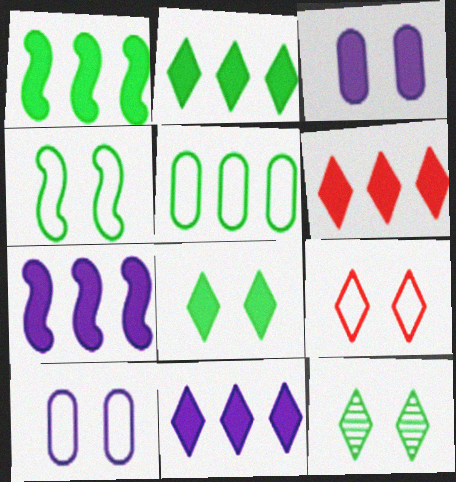[[2, 6, 11], 
[4, 9, 10]]